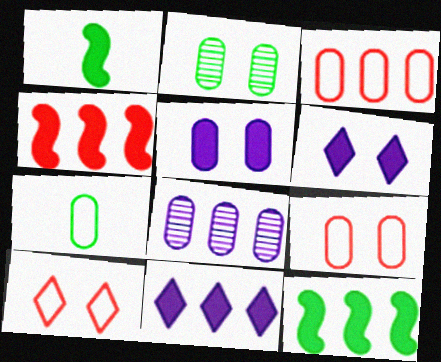[[1, 8, 10], 
[2, 5, 9]]